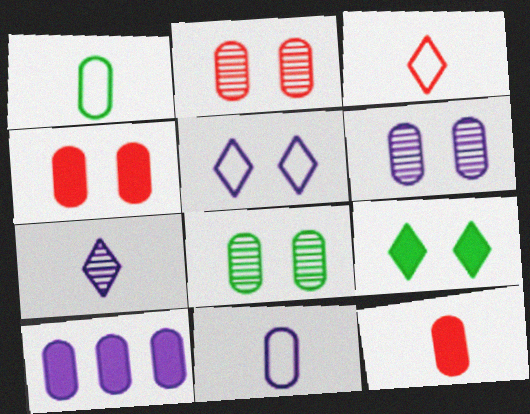[[1, 2, 10], 
[2, 6, 8], 
[6, 10, 11]]